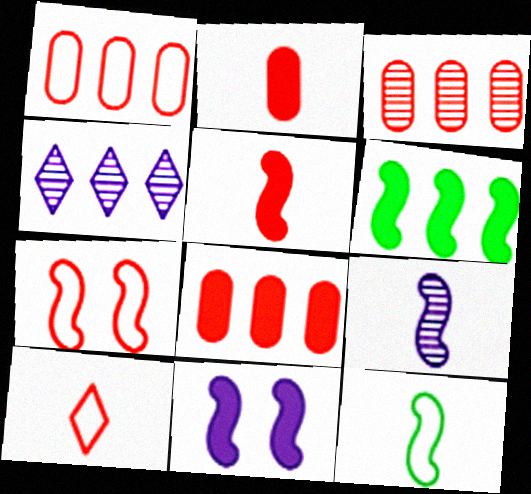[[1, 3, 8], 
[1, 4, 6], 
[1, 7, 10], 
[5, 6, 11], 
[5, 9, 12], 
[6, 7, 9]]